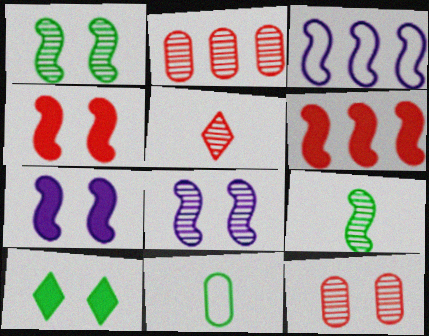[[3, 4, 9]]